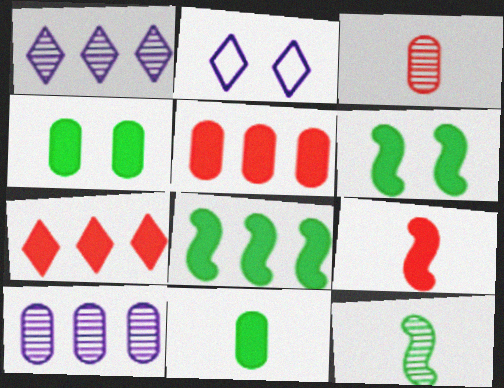[[2, 3, 8], 
[2, 5, 12]]